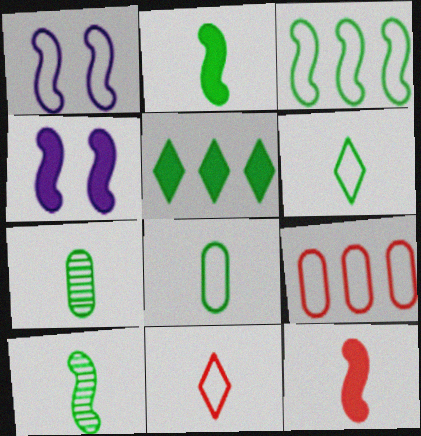[[1, 6, 9], 
[2, 6, 7]]